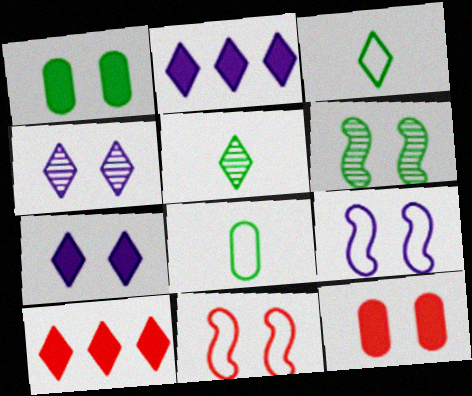[[1, 4, 11], 
[3, 4, 10]]